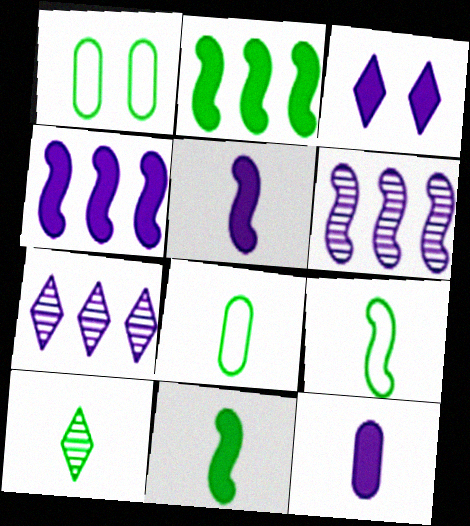[[1, 2, 10], 
[3, 4, 12], 
[8, 10, 11]]